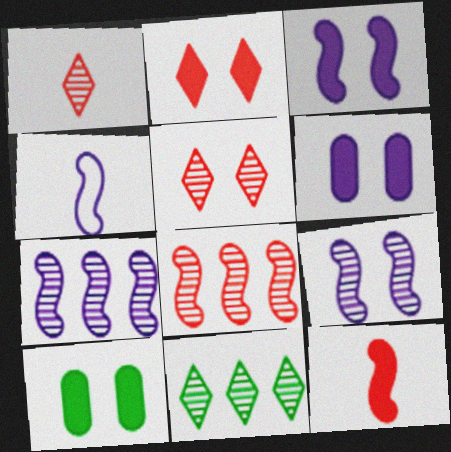[[2, 3, 10], 
[3, 4, 7]]